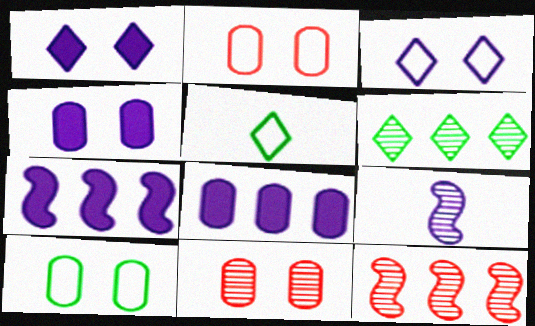[[3, 8, 9], 
[4, 5, 12], 
[4, 10, 11], 
[5, 7, 11], 
[6, 9, 11]]